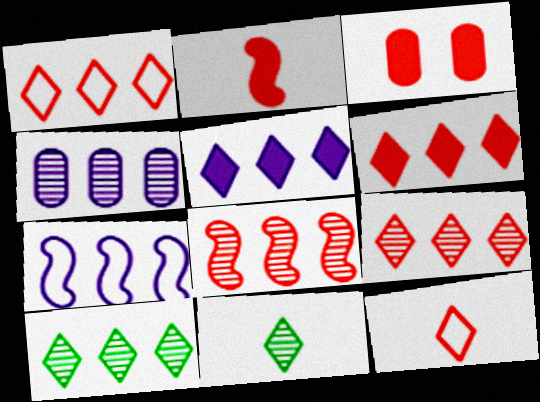[[1, 5, 10], 
[1, 6, 9], 
[2, 3, 6], 
[3, 7, 11], 
[3, 8, 12], 
[4, 5, 7], 
[4, 8, 10]]